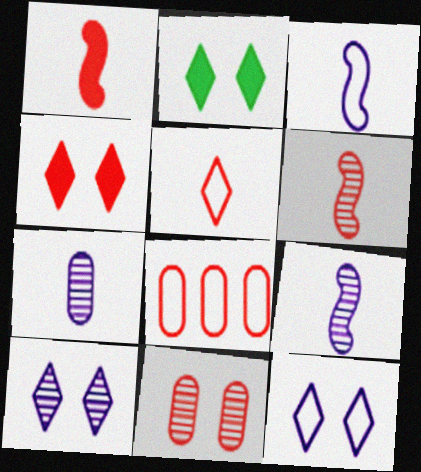[[2, 8, 9], 
[4, 6, 8]]